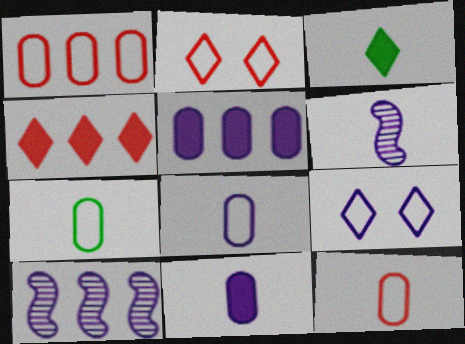[[3, 6, 12], 
[5, 6, 9], 
[7, 8, 12], 
[9, 10, 11]]